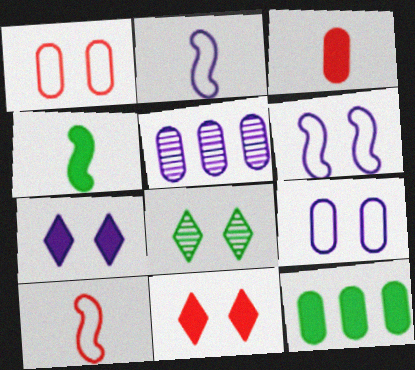[[2, 5, 7]]